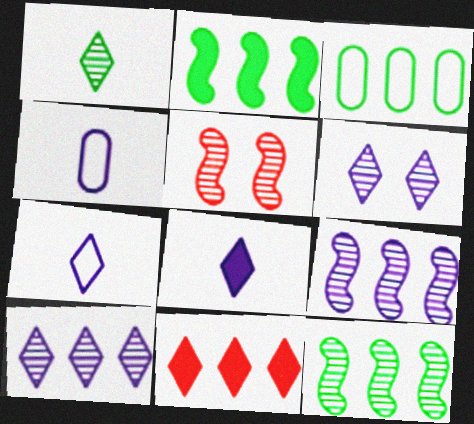[[3, 5, 8], 
[3, 9, 11]]